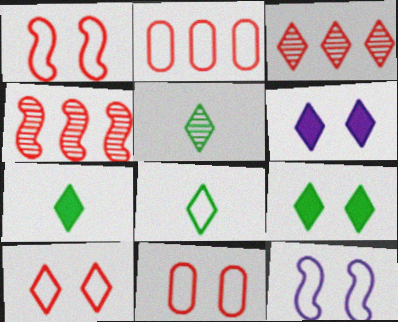[[1, 10, 11], 
[2, 8, 12], 
[3, 6, 8], 
[5, 7, 8]]